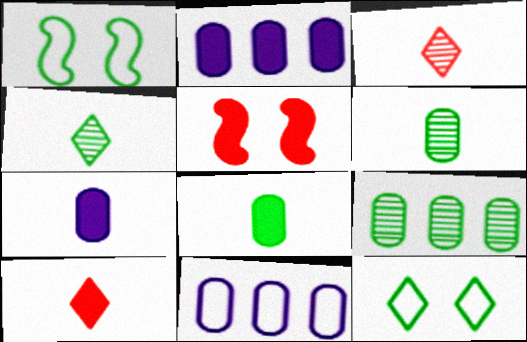[[1, 2, 3], 
[4, 5, 11]]